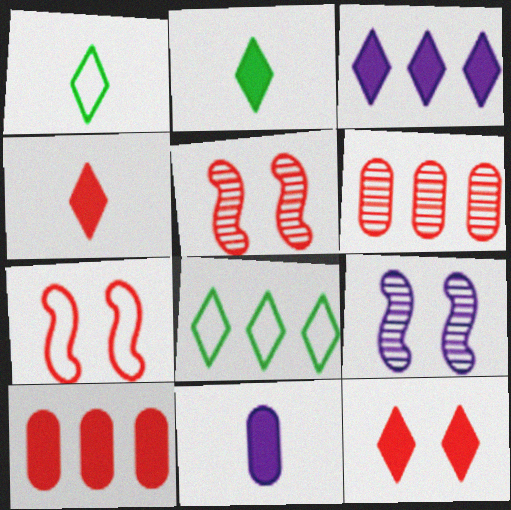[[1, 9, 10], 
[2, 3, 12], 
[4, 6, 7], 
[5, 8, 11]]